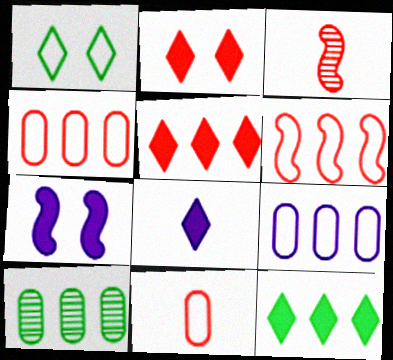[[2, 3, 4], 
[2, 8, 12]]